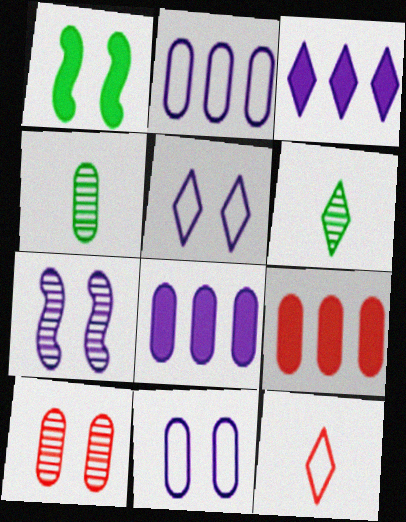[[1, 5, 10], 
[4, 9, 11]]